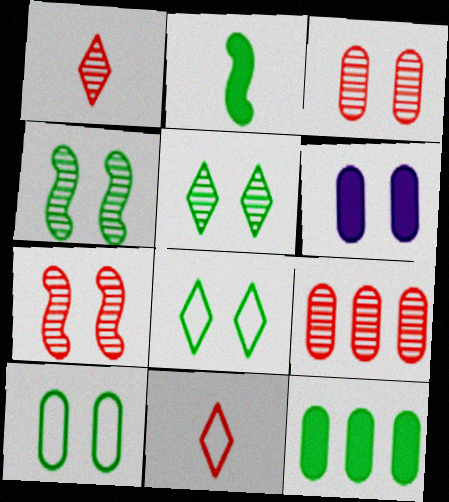[[1, 7, 9], 
[3, 6, 10], 
[6, 7, 8]]